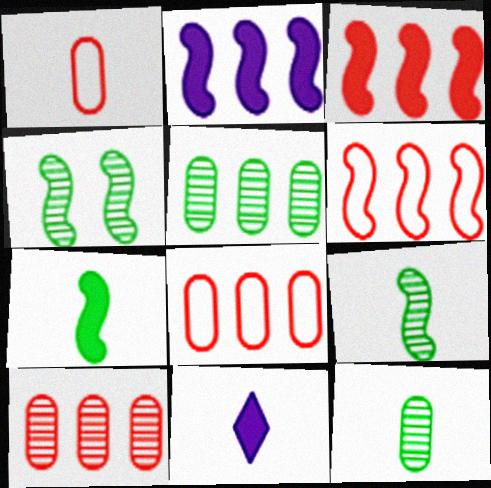[[1, 9, 11], 
[4, 8, 11]]